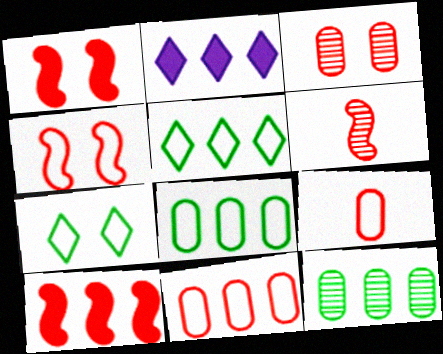[[4, 6, 10]]